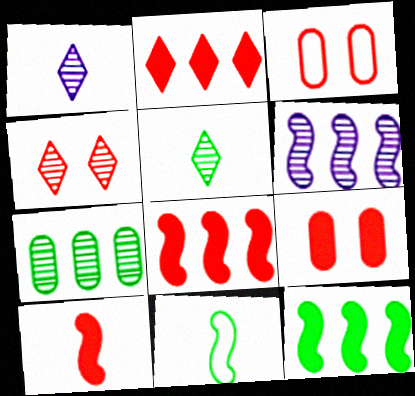[[1, 3, 12], 
[2, 9, 10]]